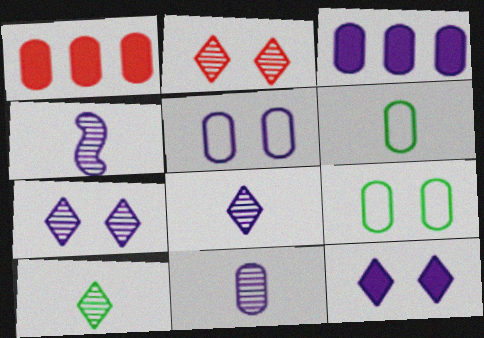[[1, 9, 11], 
[3, 5, 11], 
[4, 8, 11]]